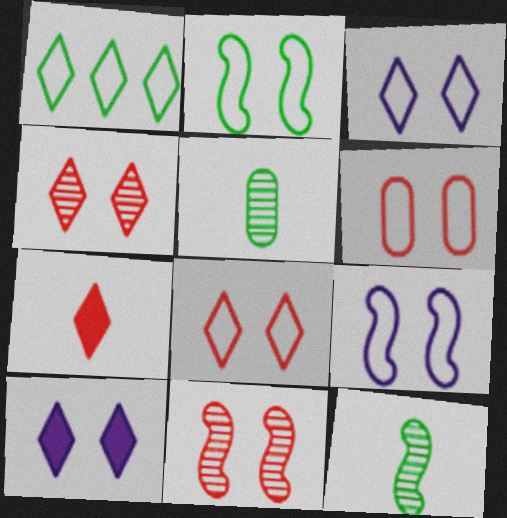[[2, 3, 6]]